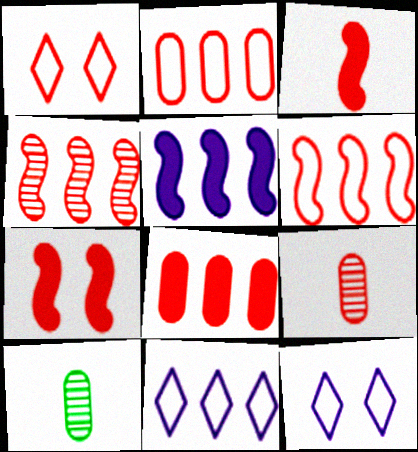[[1, 5, 10], 
[7, 10, 11]]